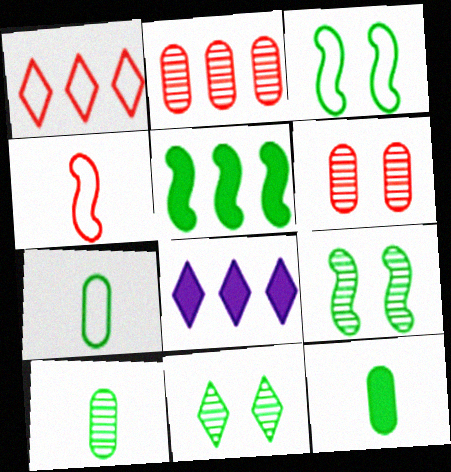[[5, 7, 11], 
[7, 10, 12]]